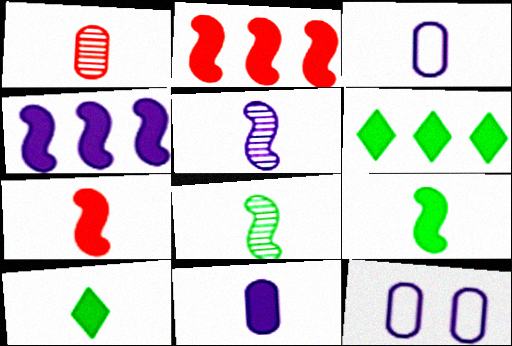[[7, 10, 11]]